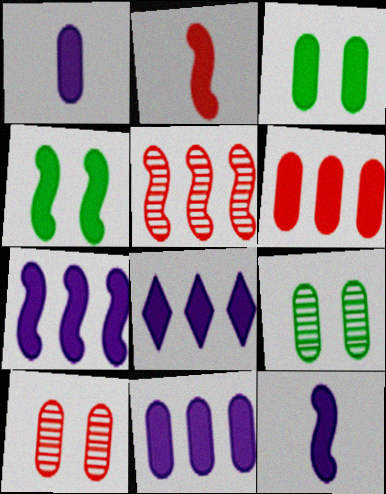[[1, 3, 6], 
[2, 3, 8], 
[2, 4, 7], 
[7, 8, 11]]